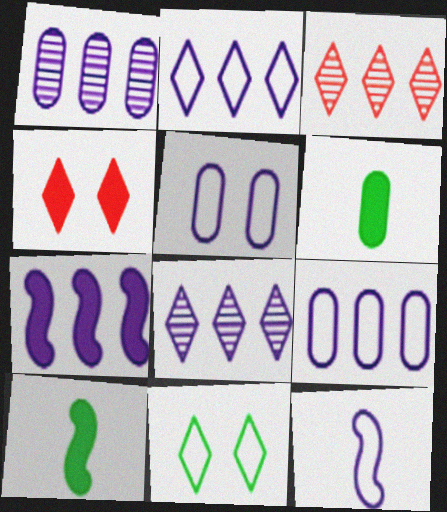[[1, 2, 7], 
[2, 5, 12], 
[3, 5, 10], 
[4, 6, 7], 
[7, 8, 9]]